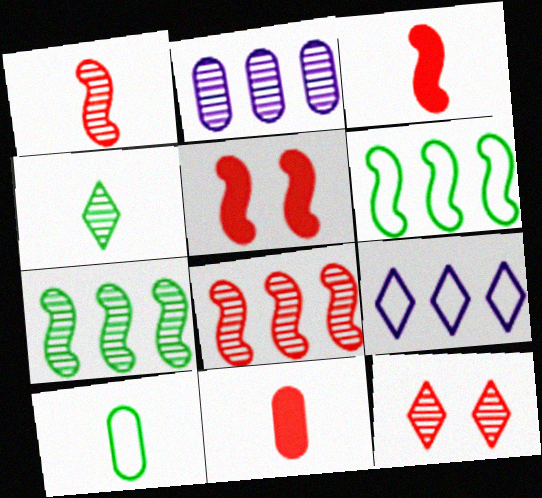[]